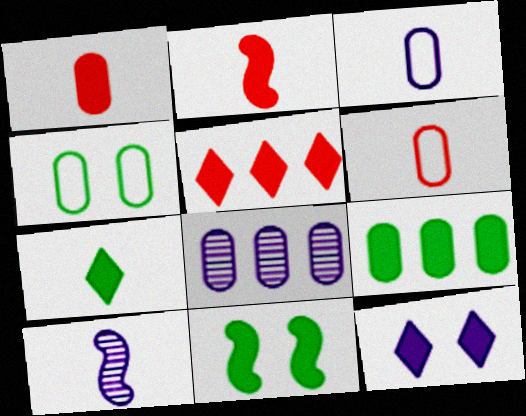[[1, 4, 8], 
[2, 9, 12], 
[4, 5, 10], 
[5, 7, 12], 
[6, 7, 10], 
[7, 9, 11]]